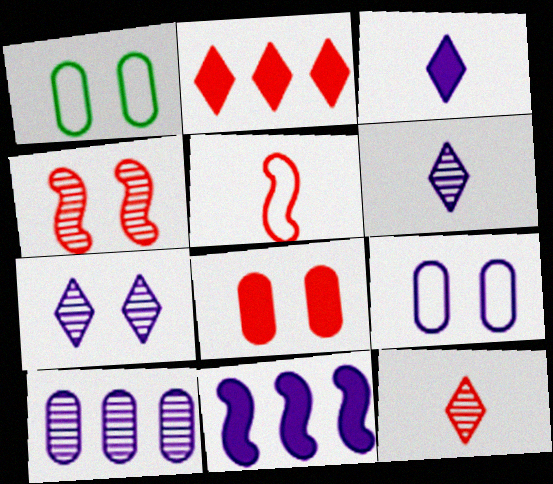[[1, 11, 12], 
[6, 9, 11]]